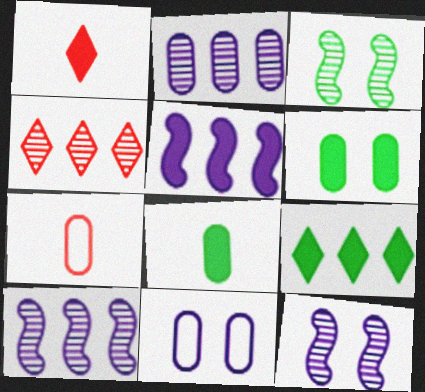[[1, 5, 6], 
[2, 6, 7], 
[7, 9, 12]]